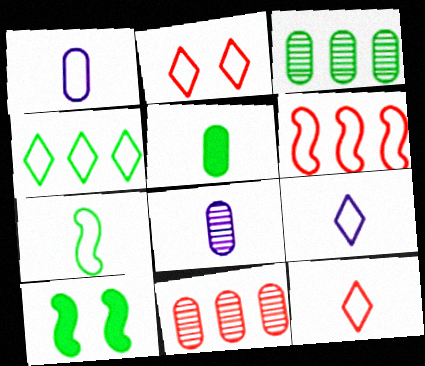[[1, 7, 12], 
[2, 4, 9], 
[9, 10, 11]]